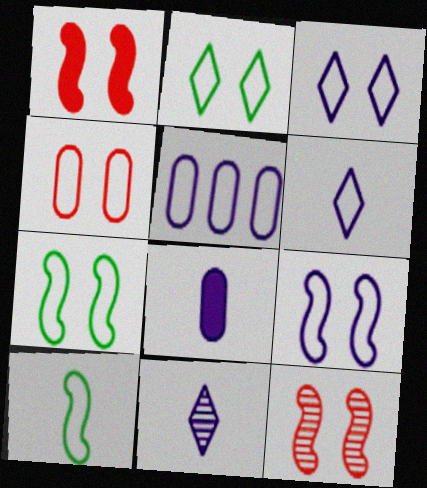[[2, 4, 9], 
[3, 4, 7], 
[5, 6, 9]]